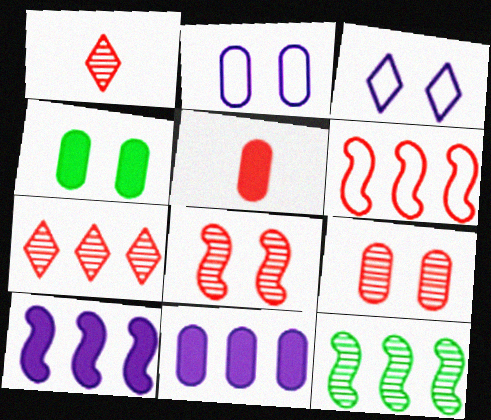[[2, 4, 9], 
[3, 4, 8], 
[3, 5, 12], 
[4, 5, 11], 
[6, 10, 12]]